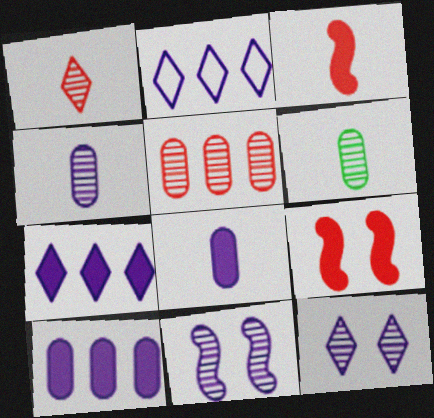[[2, 6, 9], 
[2, 8, 11]]